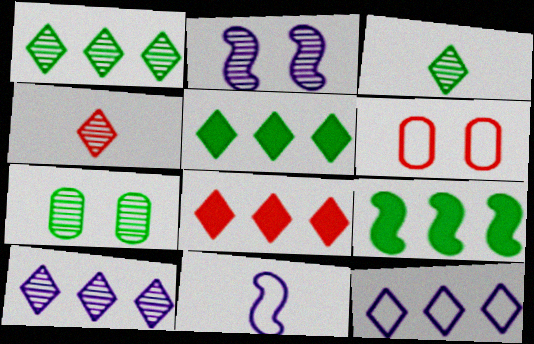[[1, 8, 12], 
[7, 8, 11]]